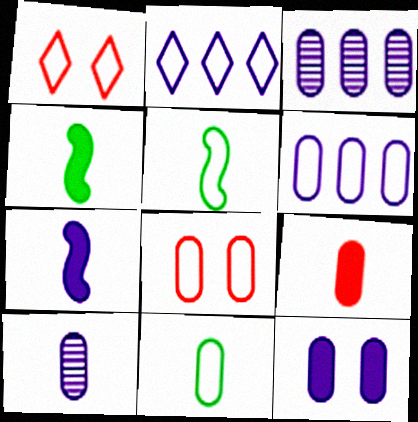[[1, 3, 4], 
[1, 5, 6], 
[2, 5, 8], 
[6, 8, 11], 
[6, 10, 12], 
[9, 10, 11]]